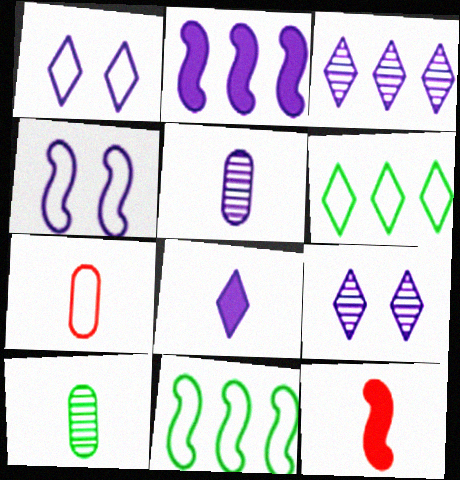[[1, 2, 5], 
[1, 3, 8], 
[1, 7, 11], 
[4, 6, 7]]